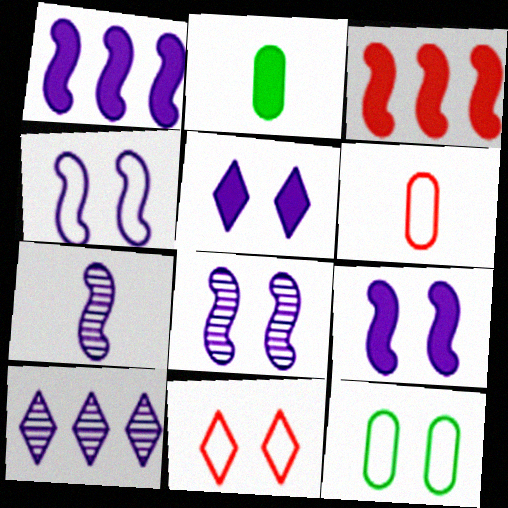[[1, 4, 7], 
[2, 3, 5], 
[4, 8, 9], 
[4, 11, 12]]